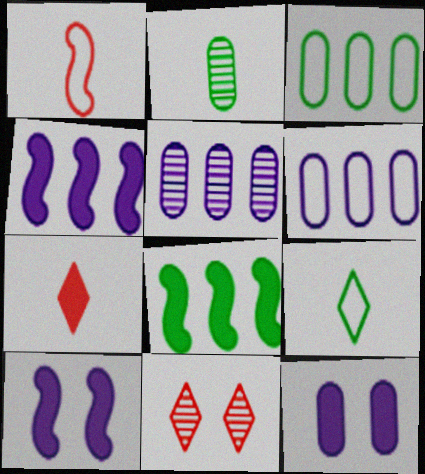[[7, 8, 12]]